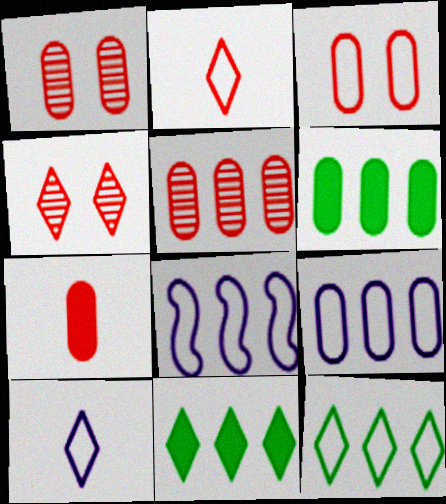[[3, 5, 7], 
[4, 10, 11], 
[5, 6, 9], 
[5, 8, 11]]